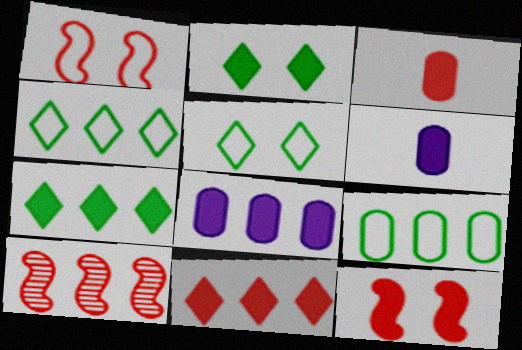[[3, 11, 12], 
[4, 8, 10], 
[5, 6, 10], 
[6, 7, 12]]